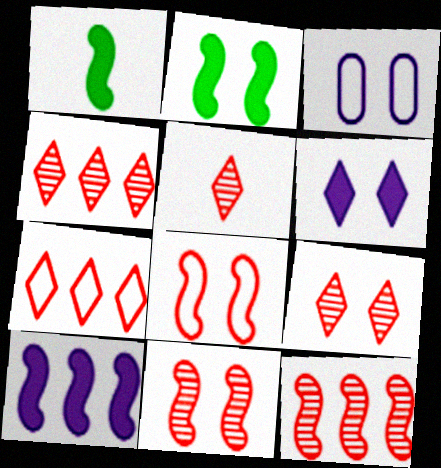[[1, 3, 4], 
[2, 3, 9], 
[4, 5, 9]]